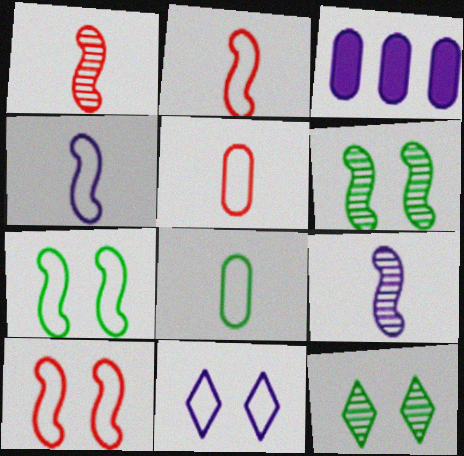[[2, 3, 12], 
[3, 9, 11]]